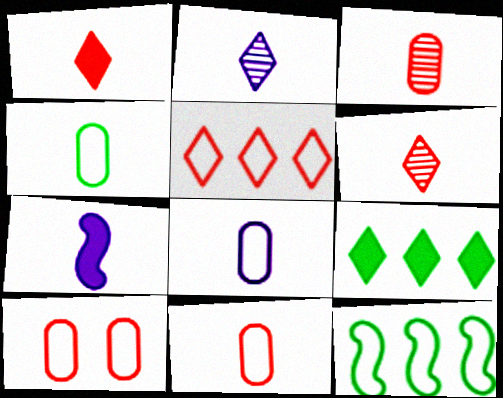[[2, 7, 8], 
[4, 6, 7], 
[4, 8, 11]]